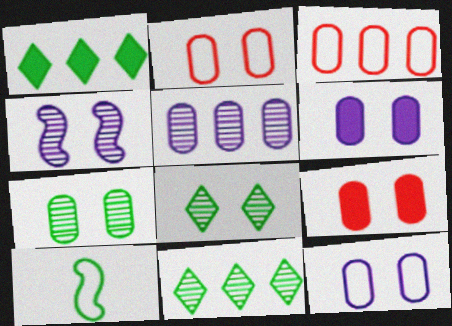[[1, 7, 10], 
[2, 6, 7], 
[7, 9, 12]]